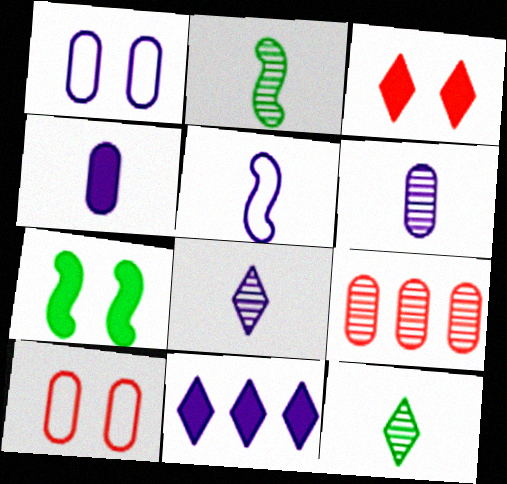[[2, 10, 11], 
[4, 5, 8]]